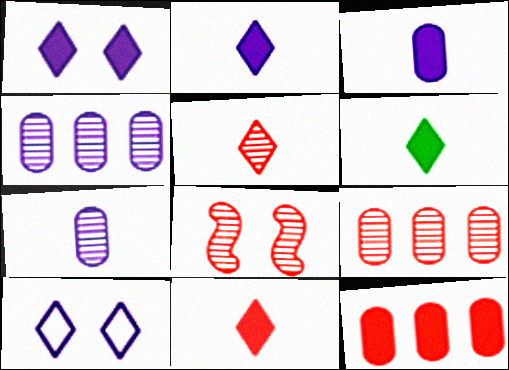[[2, 6, 11], 
[5, 8, 9]]